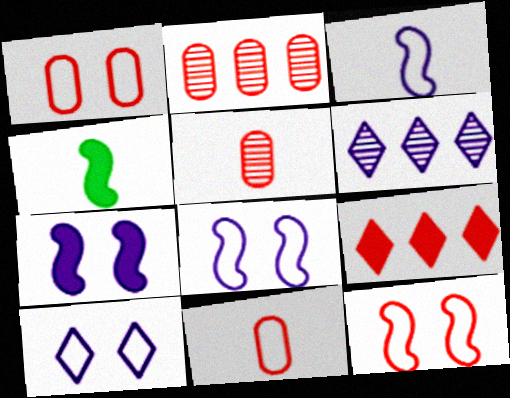[[1, 4, 6], 
[2, 4, 10], 
[5, 9, 12]]